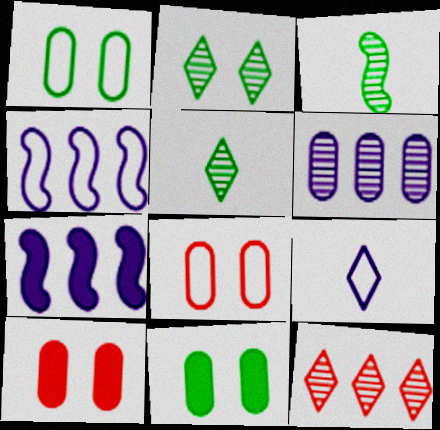[[4, 5, 10], 
[5, 7, 8]]